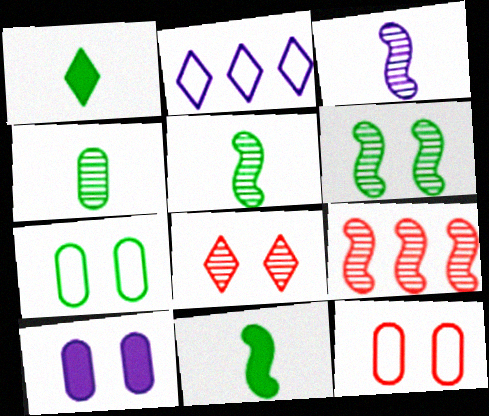[[1, 2, 8], 
[2, 3, 10], 
[3, 6, 9]]